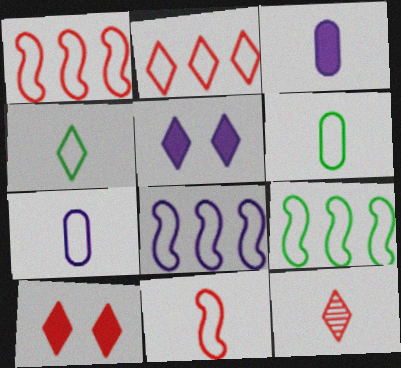[[1, 8, 9], 
[2, 10, 12], 
[4, 7, 11]]